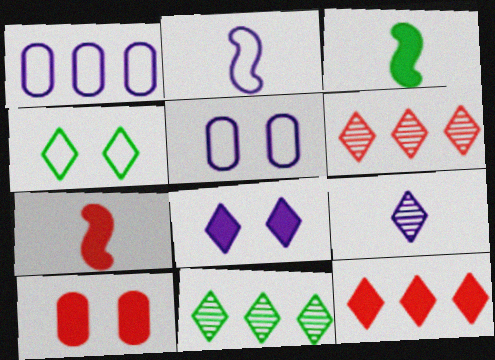[[2, 10, 11], 
[3, 5, 6], 
[4, 9, 12], 
[5, 7, 11], 
[7, 10, 12]]